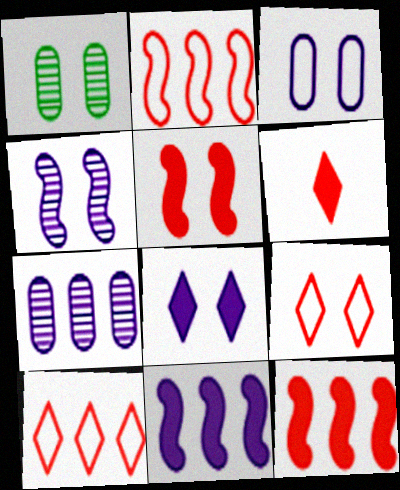[[3, 4, 8]]